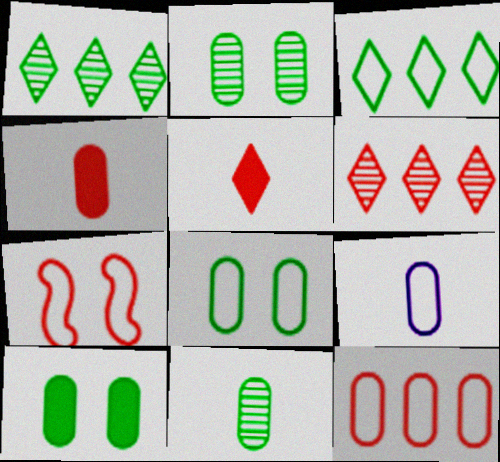[[2, 8, 10], 
[3, 7, 9], 
[4, 6, 7], 
[4, 9, 11], 
[8, 9, 12]]